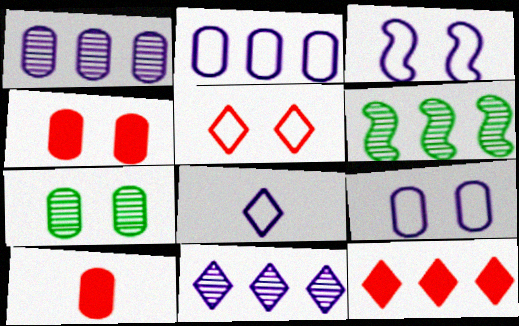[[2, 3, 8], 
[2, 6, 12], 
[2, 7, 10], 
[4, 6, 8], 
[4, 7, 9]]